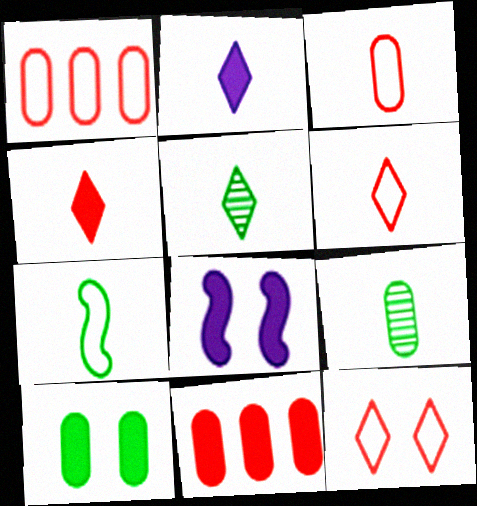[[1, 5, 8], 
[2, 5, 6]]